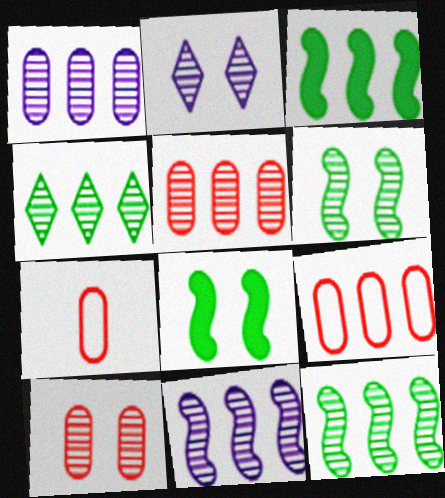[[2, 3, 7], 
[2, 6, 10], 
[4, 5, 11]]